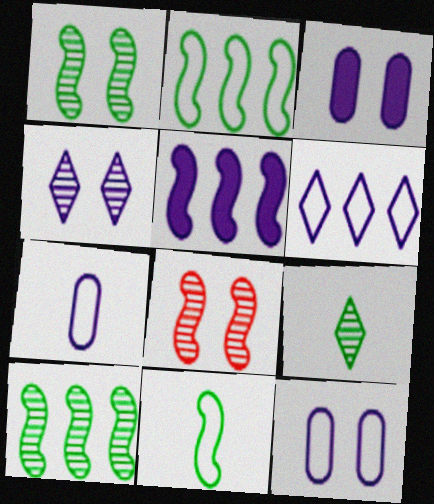[[4, 5, 7], 
[5, 8, 11]]